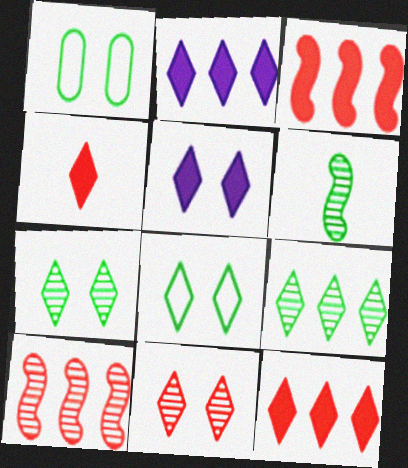[[5, 8, 11]]